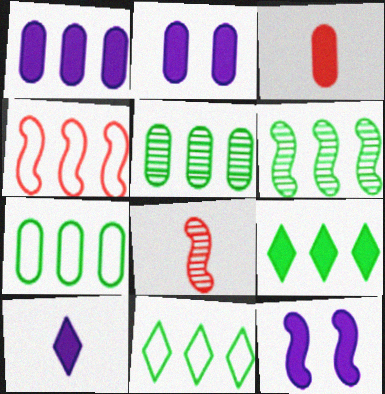[[1, 10, 12], 
[2, 8, 11], 
[3, 9, 12], 
[6, 7, 9]]